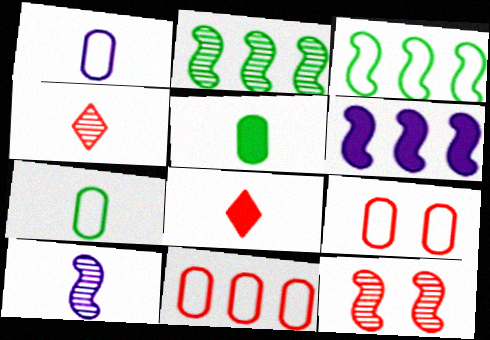[[2, 10, 12], 
[7, 8, 10], 
[8, 11, 12]]